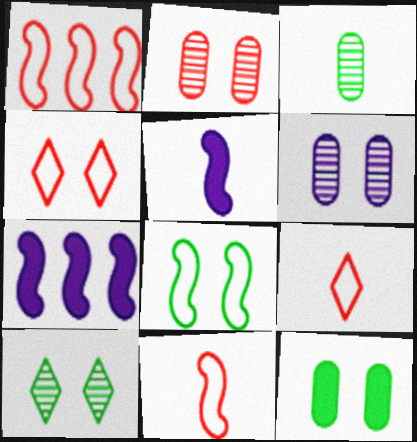[[3, 4, 7], 
[3, 5, 9], 
[8, 10, 12]]